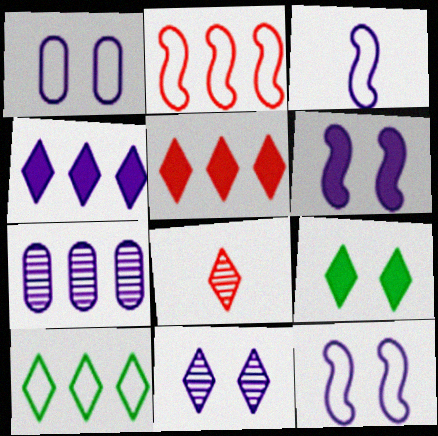[[1, 6, 11]]